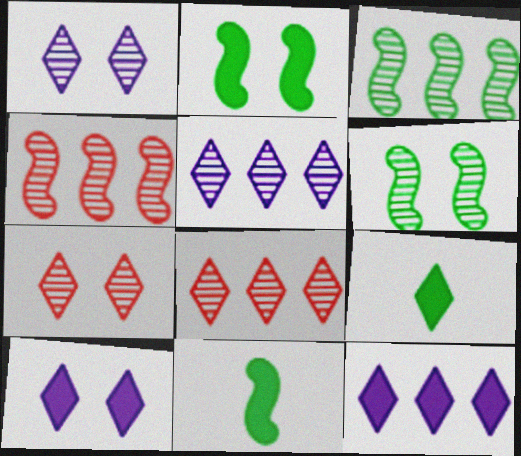[]